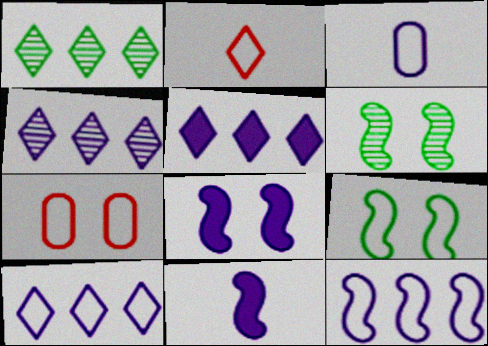[[1, 7, 11], 
[3, 4, 8], 
[4, 5, 10]]